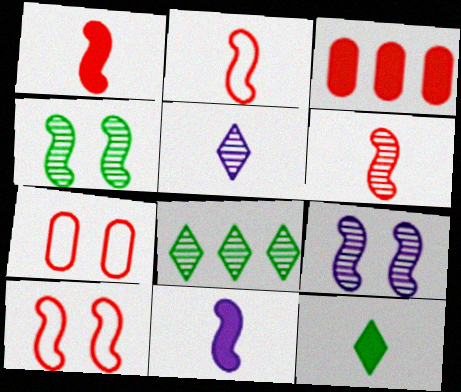[[1, 2, 6], 
[7, 8, 11]]